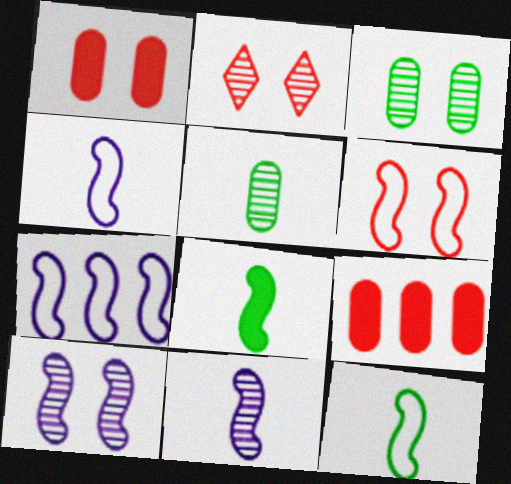[[1, 2, 6], 
[2, 3, 10], 
[6, 7, 12]]